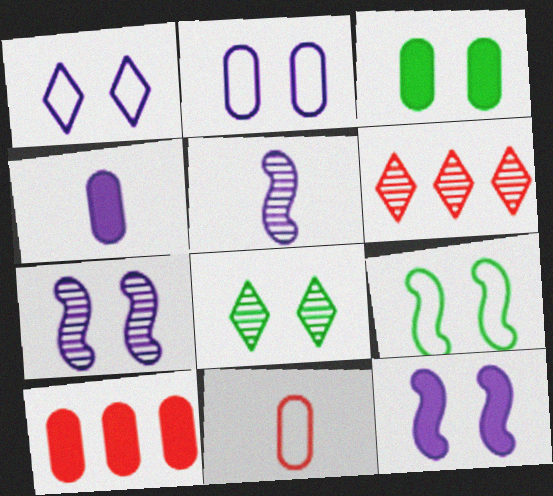[[3, 4, 10], 
[3, 8, 9], 
[4, 6, 9]]